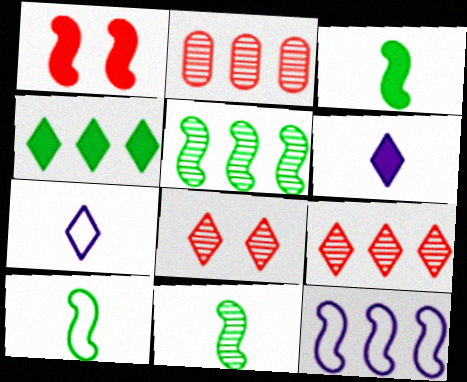[[1, 11, 12], 
[2, 4, 12], 
[3, 10, 11], 
[4, 7, 8]]